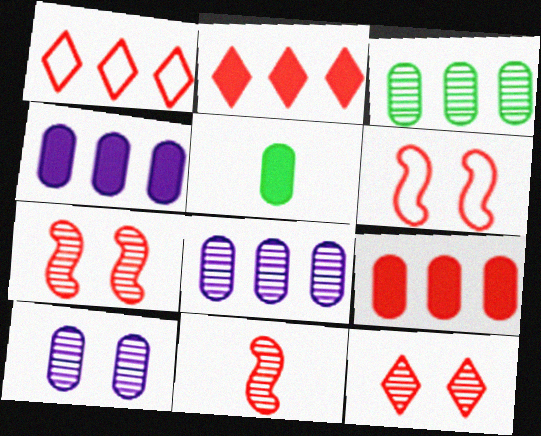[]